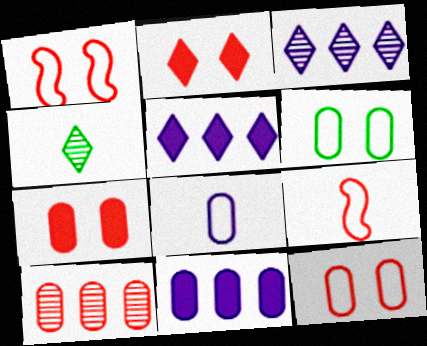[[1, 4, 11], 
[2, 9, 10]]